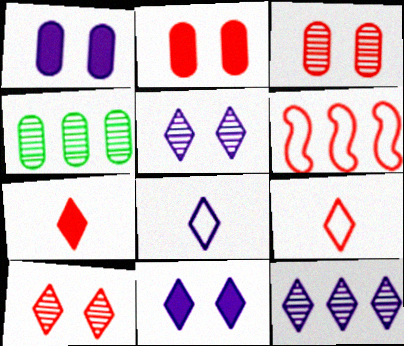[[3, 6, 7], 
[8, 11, 12]]